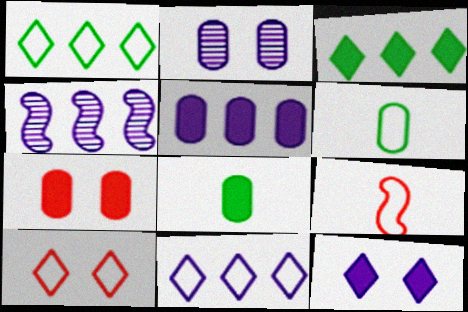[[2, 3, 9], 
[4, 5, 11], 
[4, 8, 10], 
[5, 7, 8]]